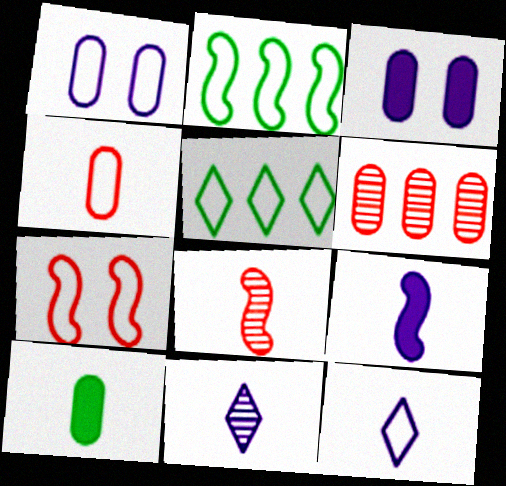[[1, 6, 10], 
[3, 5, 8], 
[8, 10, 12]]